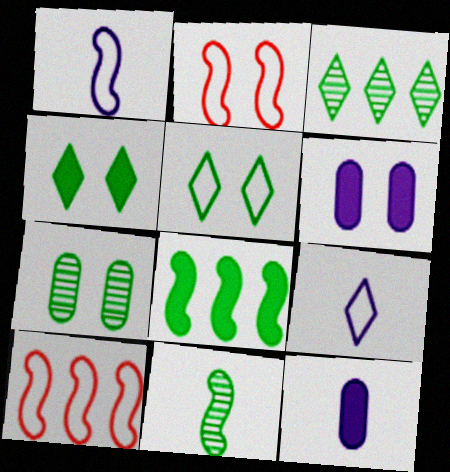[[2, 3, 12], 
[3, 7, 11]]